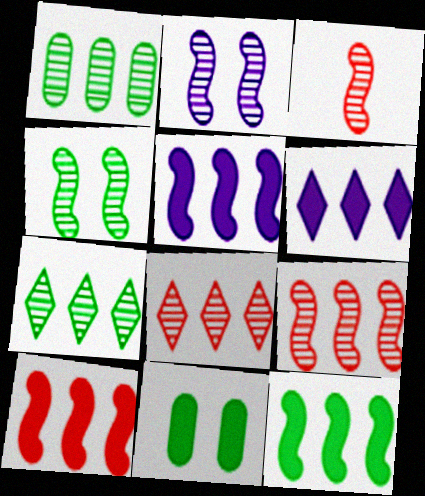[[5, 10, 12]]